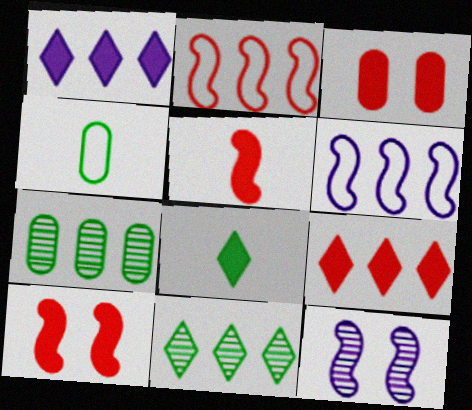[[1, 2, 7], 
[3, 5, 9], 
[4, 9, 12], 
[6, 7, 9]]